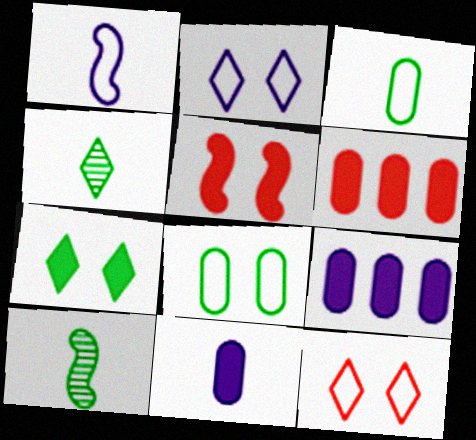[[2, 6, 10], 
[9, 10, 12]]